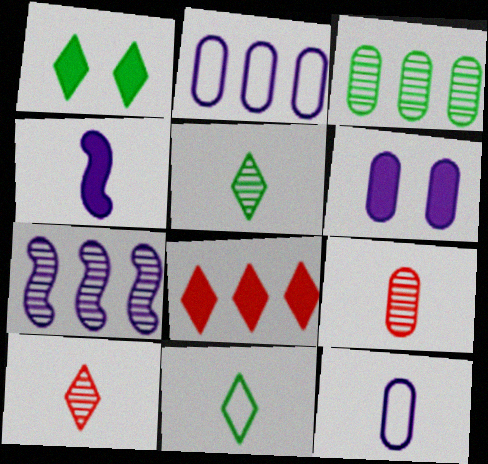[[4, 9, 11]]